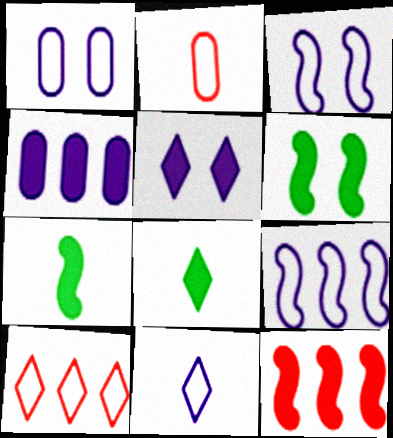[[1, 9, 11]]